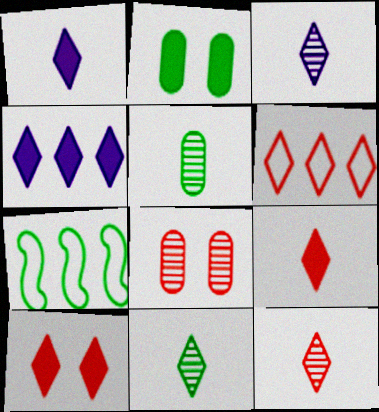[[1, 7, 8], 
[2, 7, 11], 
[3, 11, 12], 
[6, 10, 12]]